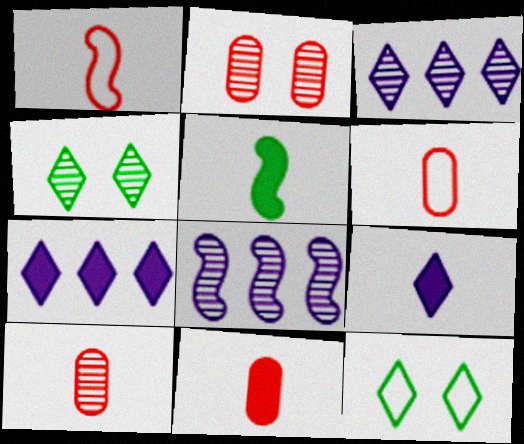[[4, 8, 10], 
[5, 9, 11], 
[6, 10, 11], 
[8, 11, 12]]